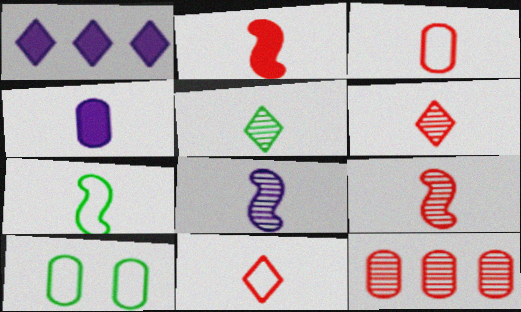[[1, 9, 10], 
[2, 3, 6], 
[2, 7, 8], 
[4, 6, 7], 
[4, 10, 12]]